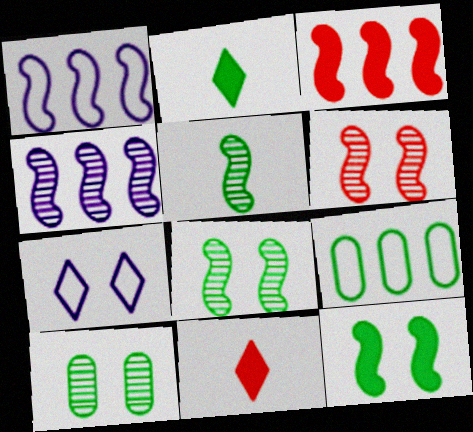[[1, 10, 11], 
[2, 8, 9], 
[4, 5, 6]]